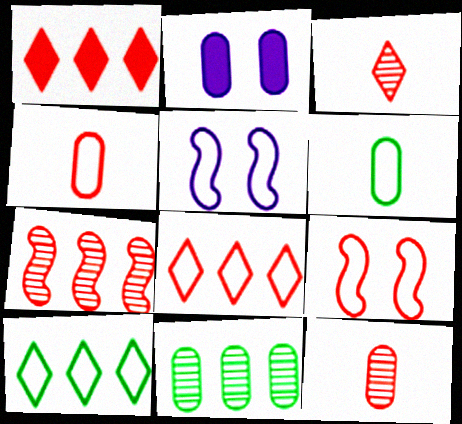[[1, 9, 12], 
[2, 4, 11], 
[4, 5, 10], 
[4, 8, 9], 
[5, 6, 8]]